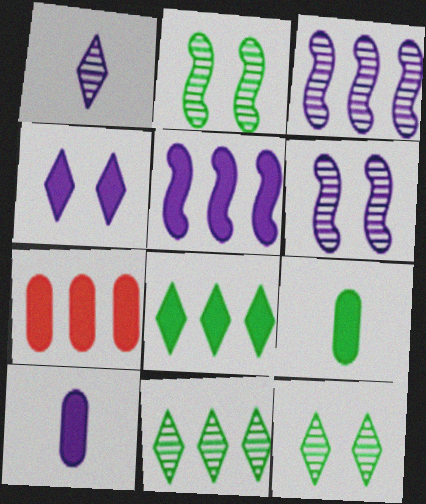[[4, 5, 10], 
[5, 7, 8]]